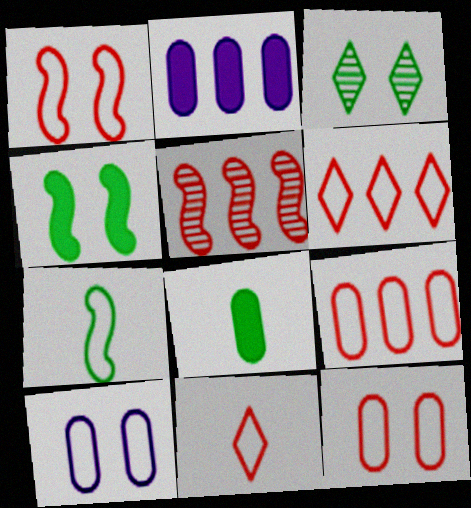[[1, 9, 11], 
[6, 7, 10]]